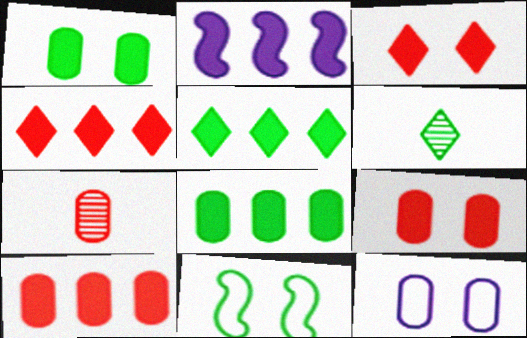[[2, 4, 8], 
[2, 5, 10], 
[6, 8, 11], 
[7, 8, 12]]